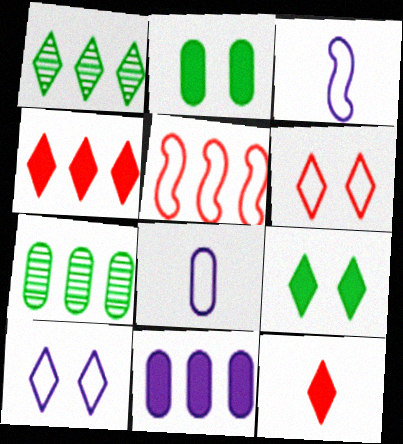[[1, 5, 11], 
[1, 10, 12]]